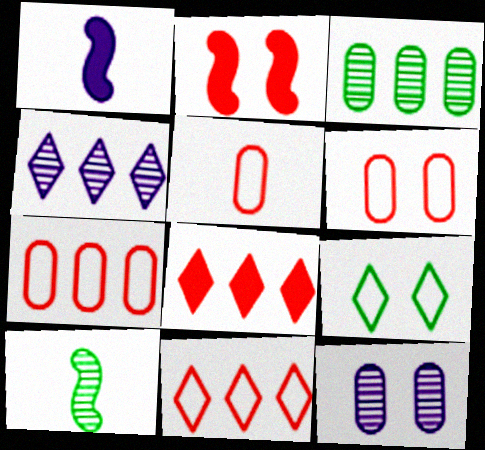[[2, 9, 12], 
[5, 6, 7]]